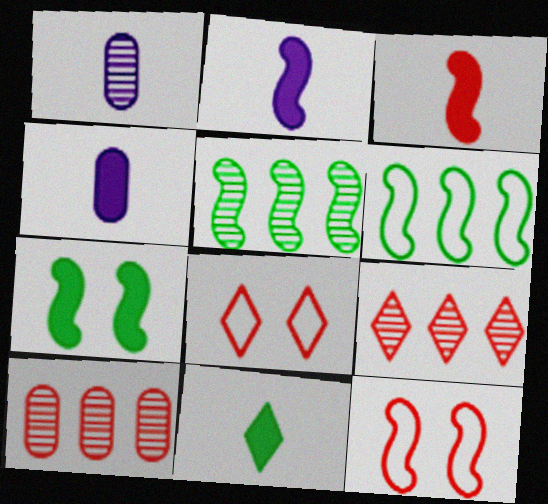[[2, 5, 12], 
[3, 4, 11], 
[3, 8, 10], 
[4, 5, 8]]